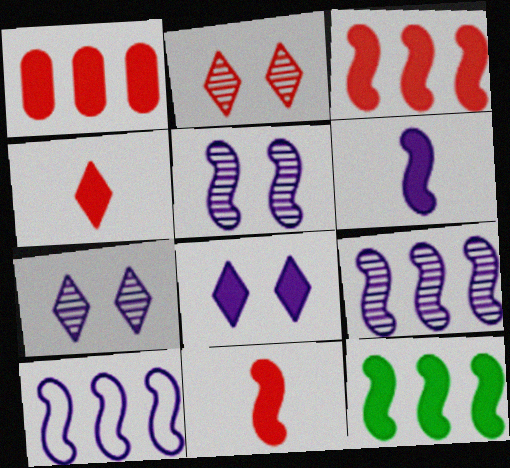[[5, 6, 10]]